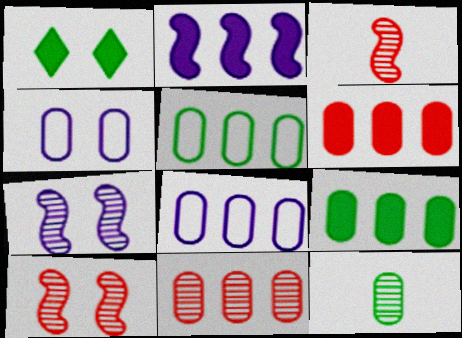[[1, 3, 8], 
[1, 4, 10], 
[4, 6, 12], 
[8, 9, 11]]